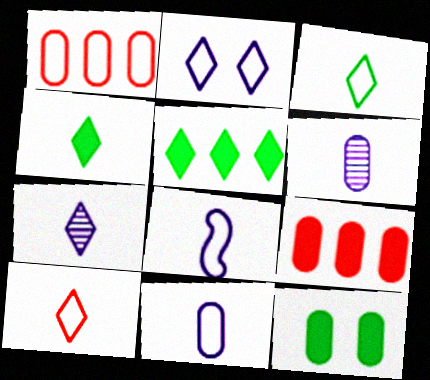[[1, 6, 12], 
[4, 7, 10]]